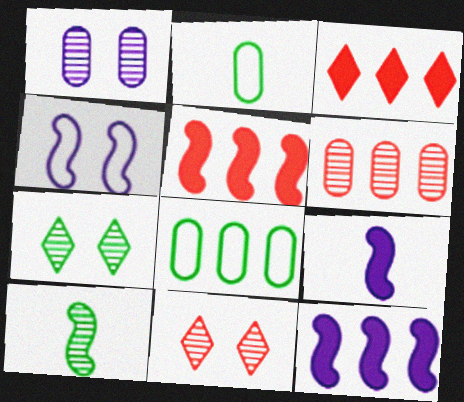[[2, 11, 12], 
[4, 5, 10], 
[8, 9, 11]]